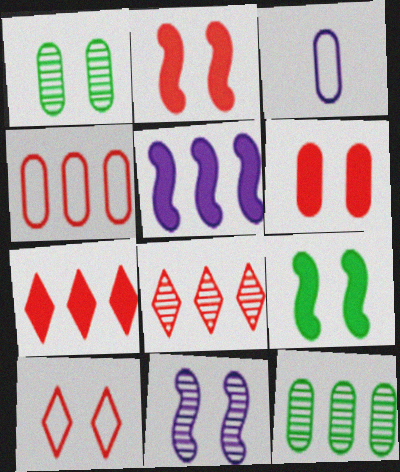[[3, 6, 12], 
[3, 8, 9]]